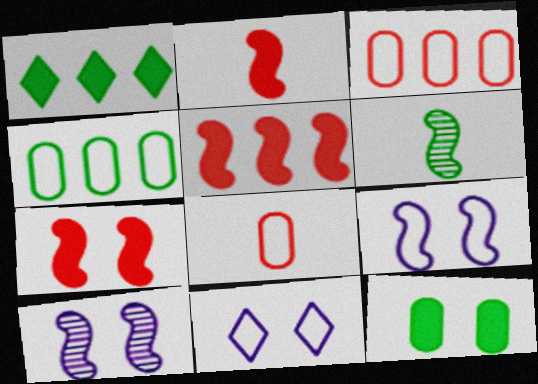[[1, 8, 10], 
[2, 5, 7], 
[5, 6, 9]]